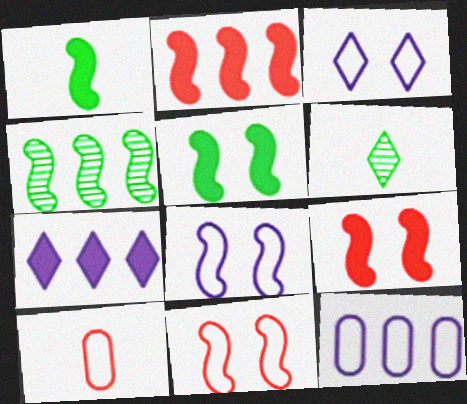[[6, 9, 12]]